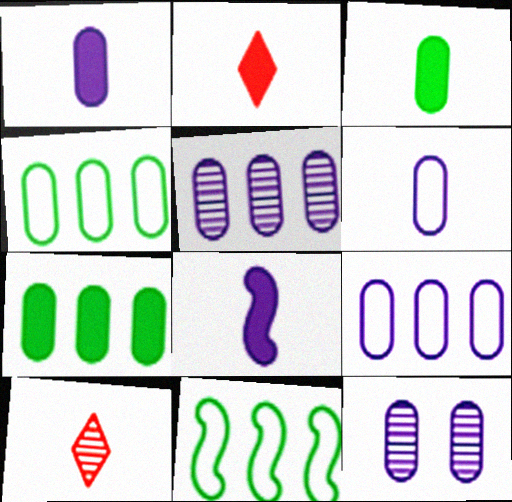[[1, 9, 12], 
[2, 3, 8], 
[2, 11, 12]]